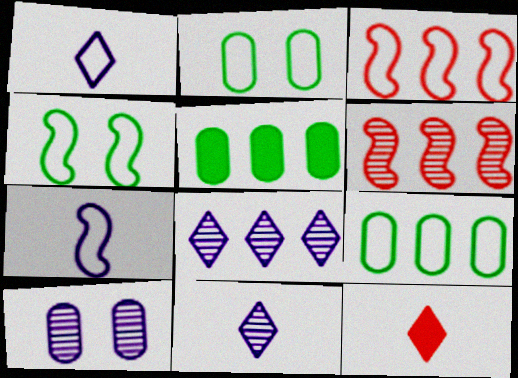[[1, 2, 3], 
[3, 4, 7], 
[3, 5, 8]]